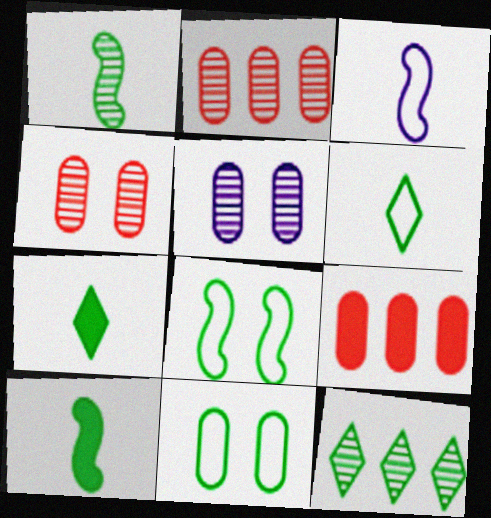[[10, 11, 12]]